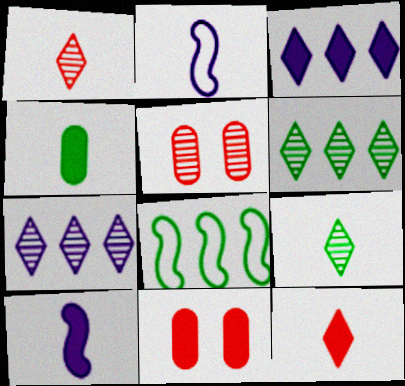[[1, 2, 4], 
[2, 6, 11], 
[4, 10, 12]]